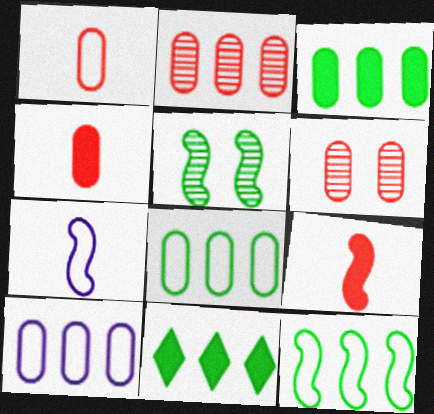[[2, 3, 10], 
[6, 7, 11]]